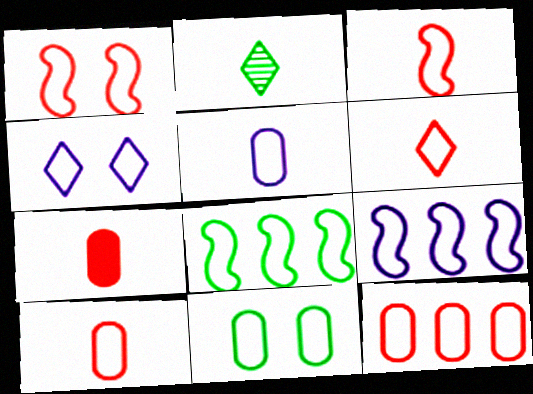[[1, 4, 11], 
[1, 6, 12], 
[3, 6, 10], 
[4, 5, 9], 
[4, 8, 10], 
[5, 11, 12], 
[6, 9, 11]]